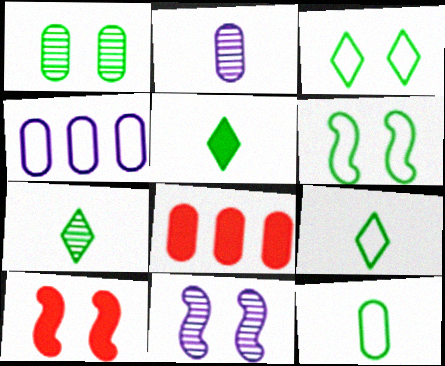[[4, 7, 10], 
[5, 7, 9], 
[6, 10, 11], 
[8, 9, 11]]